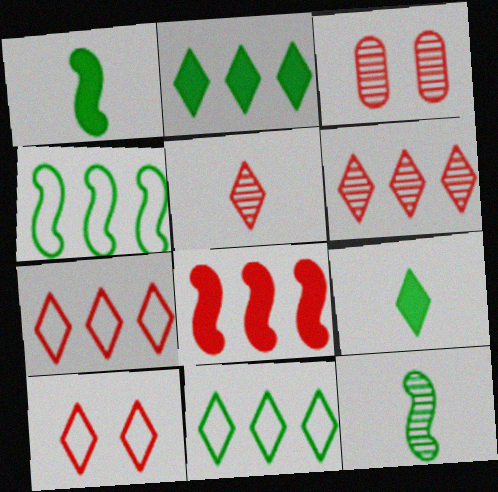[]